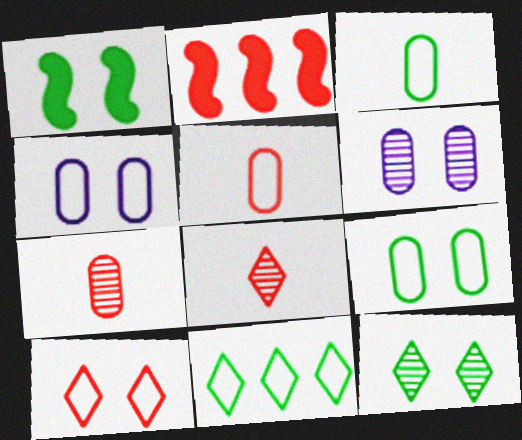[[1, 6, 10], 
[1, 9, 12], 
[2, 7, 10]]